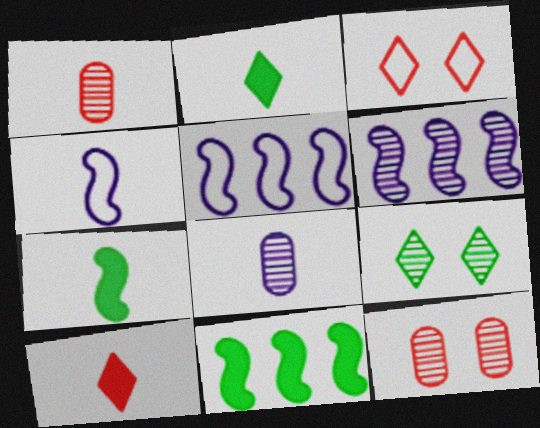[[1, 2, 4], 
[1, 6, 9], 
[2, 5, 12], 
[3, 8, 11]]